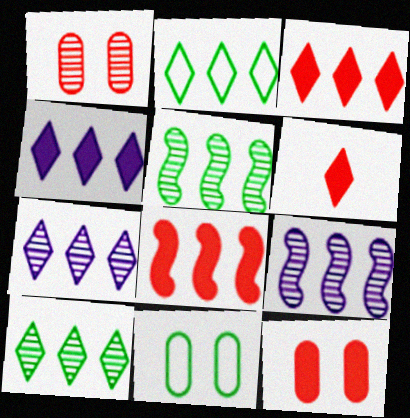[[2, 3, 7], 
[6, 8, 12], 
[6, 9, 11]]